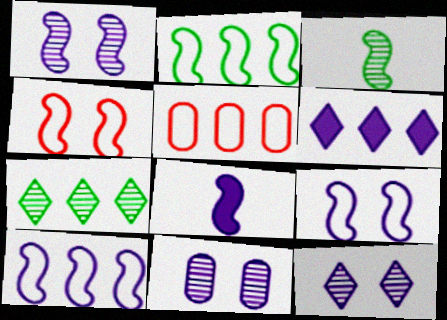[[1, 8, 10], 
[1, 11, 12]]